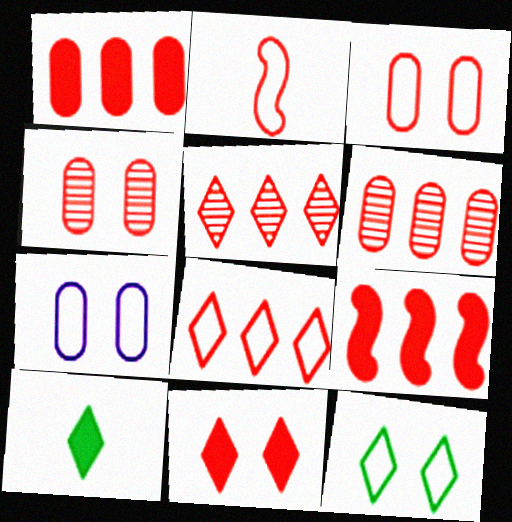[[2, 3, 8], 
[2, 6, 11], 
[6, 8, 9]]